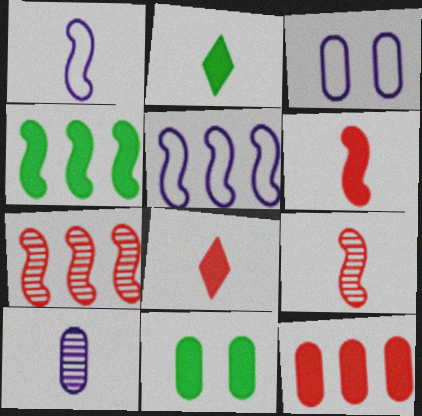[[2, 3, 7], 
[2, 4, 11], 
[4, 5, 7]]